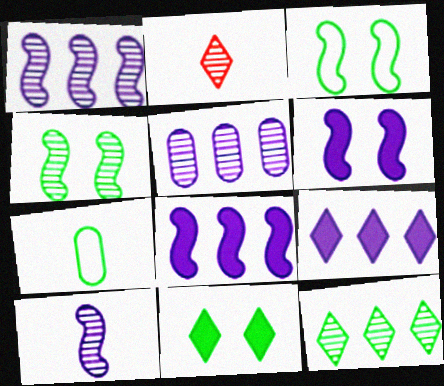[[2, 4, 5]]